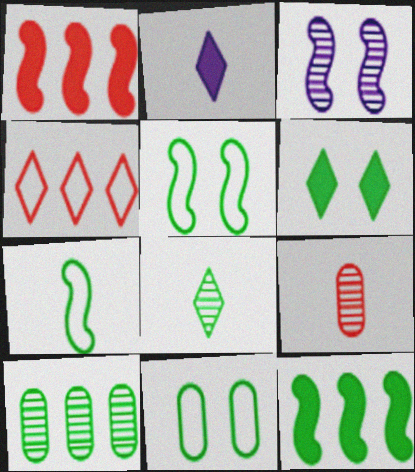[[1, 3, 7], 
[2, 7, 9], 
[6, 7, 10], 
[8, 11, 12]]